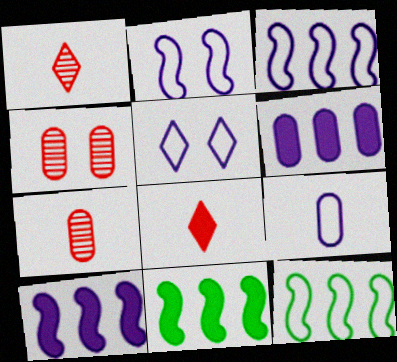[[3, 5, 9], 
[5, 7, 11]]